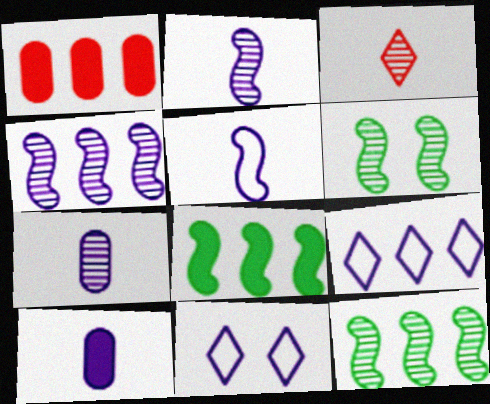[[1, 9, 12], 
[4, 10, 11]]